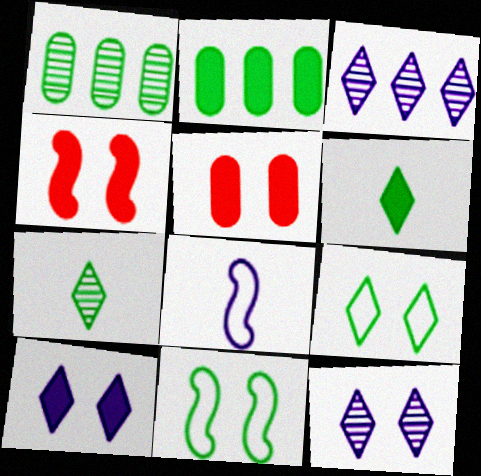[[1, 6, 11], 
[2, 7, 11], 
[5, 11, 12]]